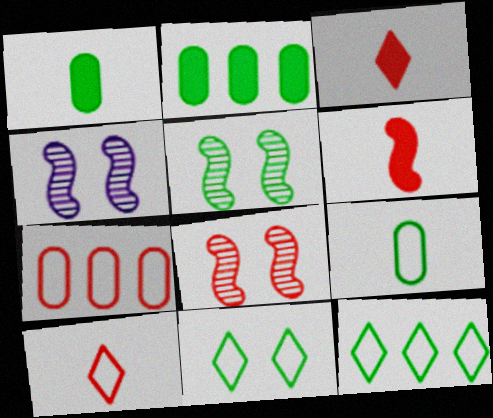[[1, 5, 12], 
[2, 4, 10], 
[3, 7, 8], 
[4, 5, 8]]